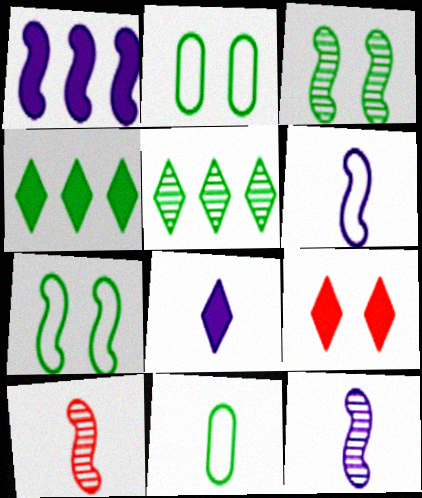[[1, 7, 10], 
[3, 4, 11], 
[4, 8, 9], 
[8, 10, 11]]